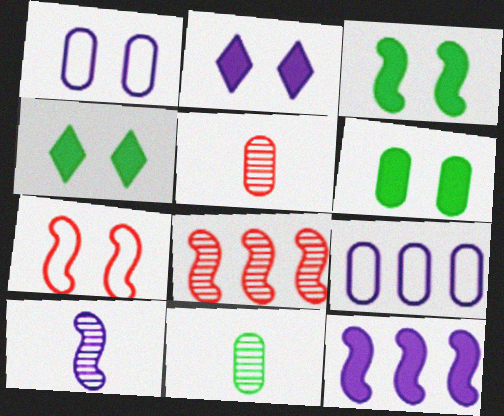[[2, 9, 10], 
[3, 4, 6], 
[5, 6, 9]]